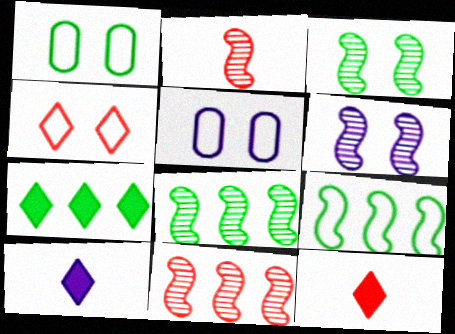[[1, 10, 11], 
[2, 5, 7], 
[2, 6, 8], 
[5, 8, 12]]